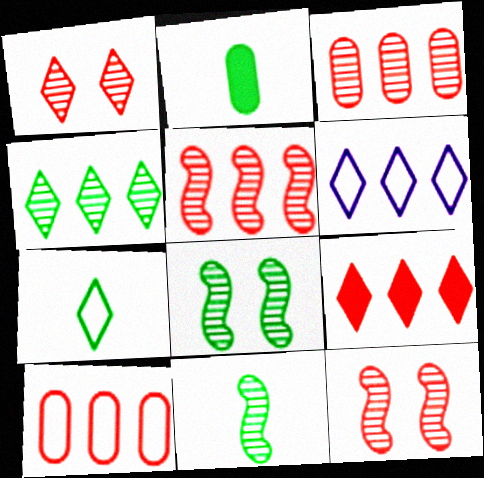[[2, 6, 12], 
[2, 7, 11], 
[4, 6, 9], 
[5, 9, 10]]